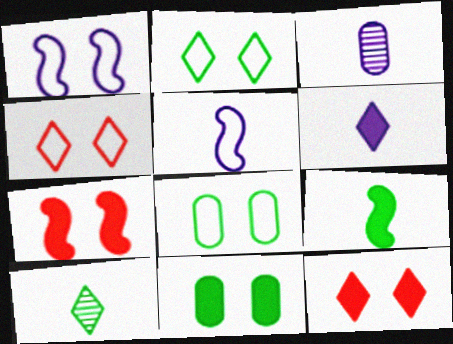[[1, 4, 8], 
[3, 5, 6]]